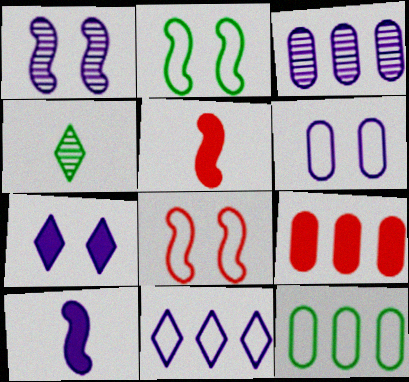[[1, 6, 7], 
[3, 9, 12]]